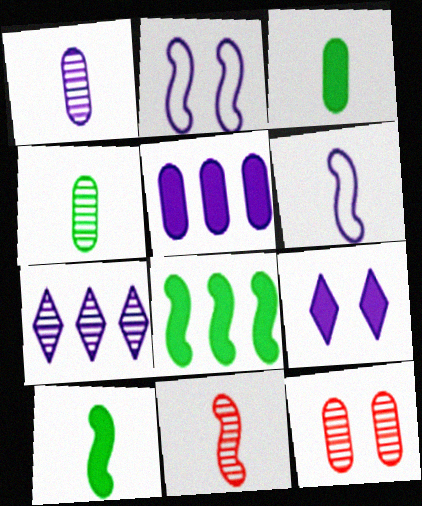[[2, 8, 11], 
[6, 10, 11]]